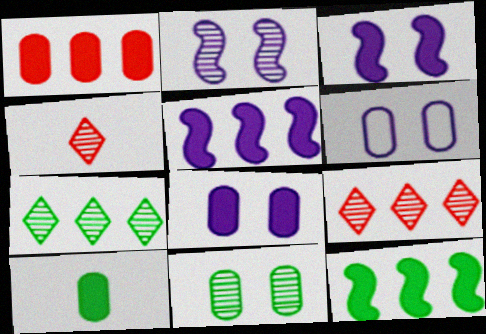[[1, 8, 10], 
[4, 6, 12]]